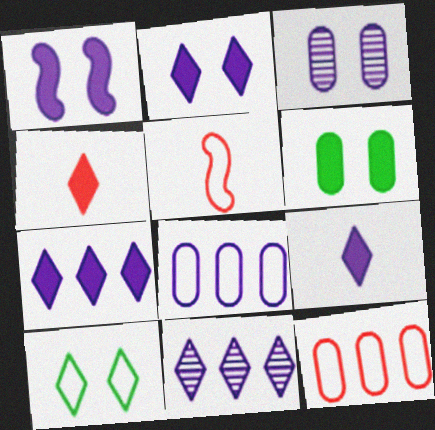[[2, 7, 9], 
[4, 10, 11], 
[5, 6, 11], 
[5, 8, 10]]